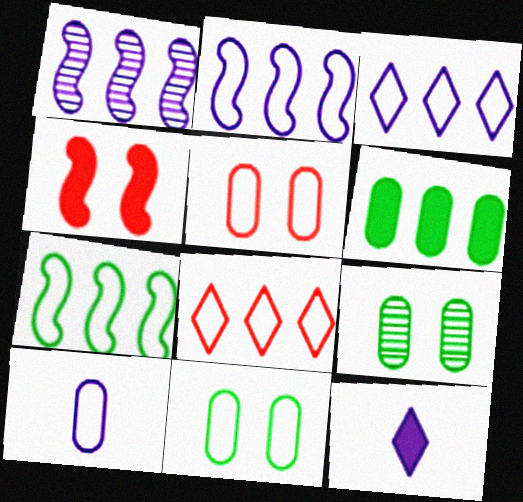[[1, 6, 8], 
[4, 6, 12]]